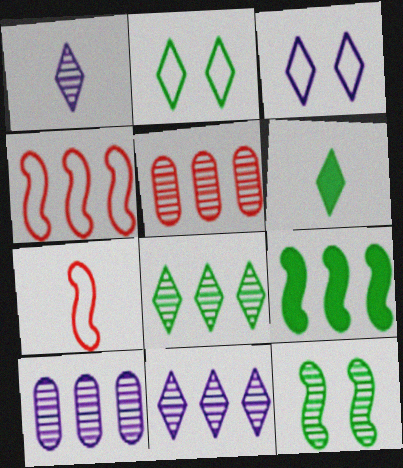[[1, 5, 12], 
[2, 6, 8]]